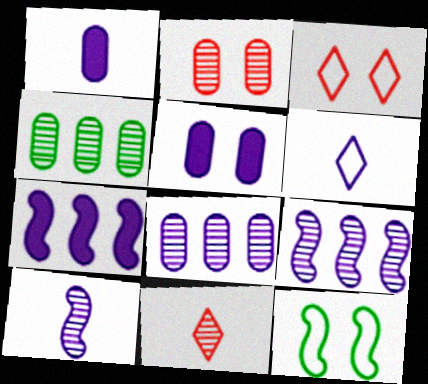[[1, 6, 10], 
[5, 6, 9]]